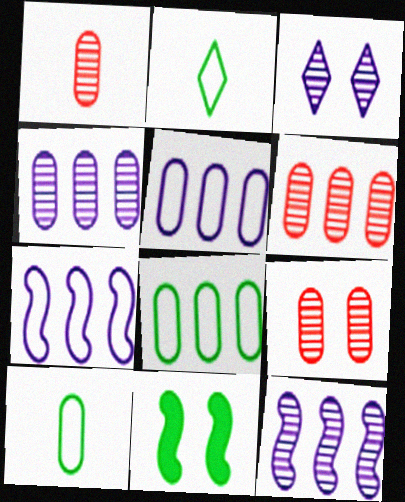[[1, 6, 9]]